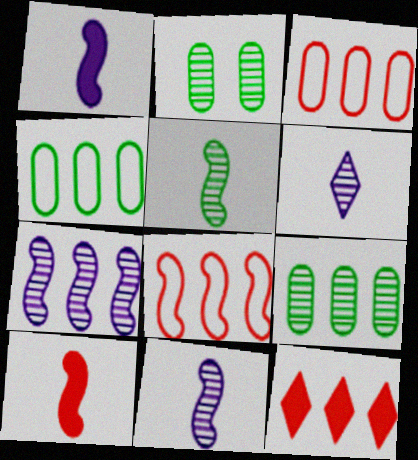[[4, 7, 12]]